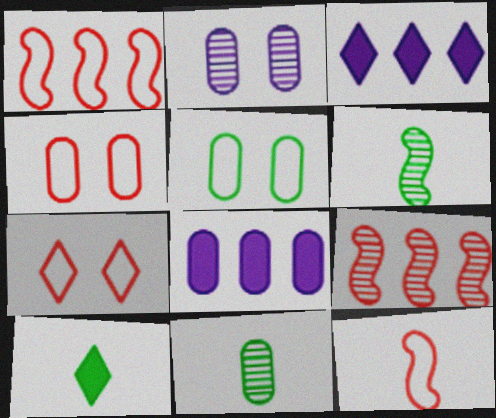[[1, 2, 10], 
[3, 4, 6], 
[4, 8, 11], 
[6, 7, 8]]